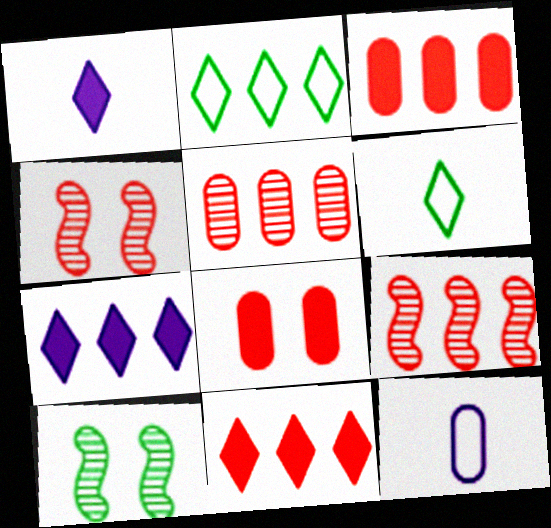[[10, 11, 12]]